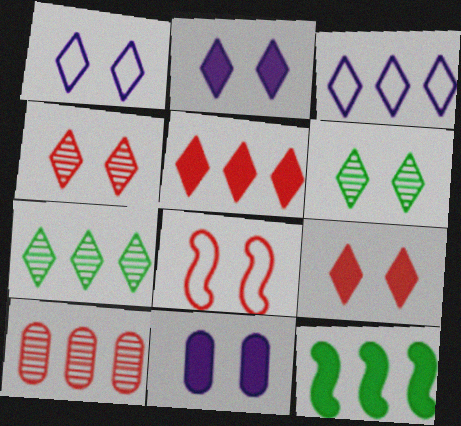[[1, 6, 9], 
[3, 5, 7], 
[3, 10, 12], 
[6, 8, 11]]